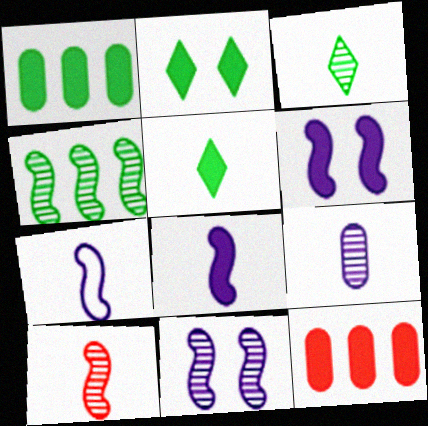[[2, 8, 12], 
[3, 9, 10], 
[4, 10, 11], 
[5, 6, 12]]